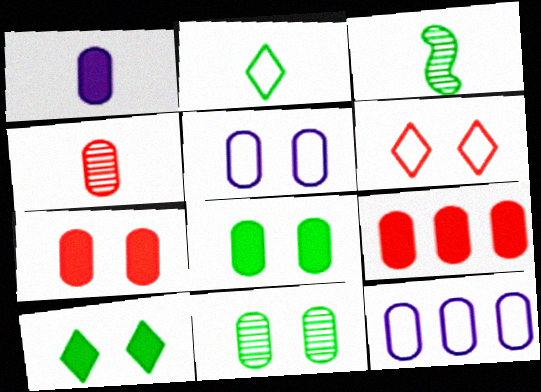[[1, 8, 9], 
[4, 8, 12], 
[5, 7, 11]]